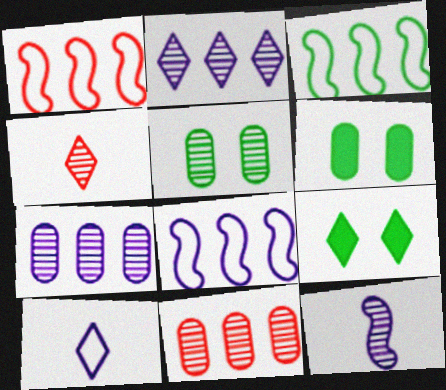[[1, 3, 8], 
[4, 6, 8]]